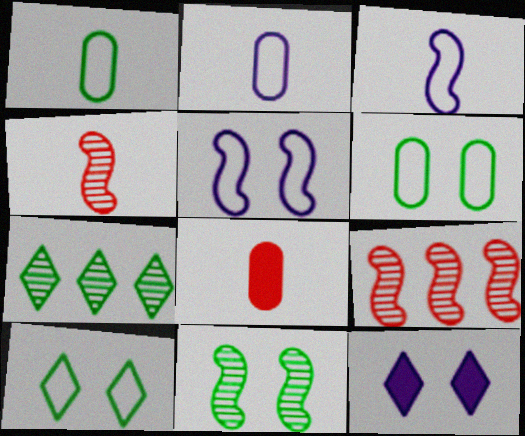[[1, 9, 12], 
[5, 7, 8]]